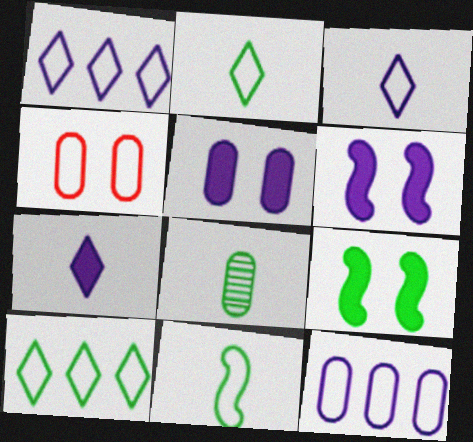[[1, 4, 11], 
[8, 9, 10]]